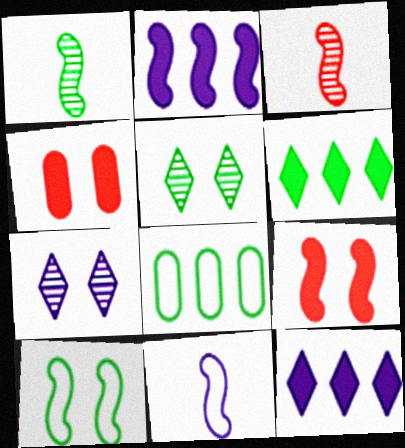[[2, 3, 10], 
[4, 7, 10]]